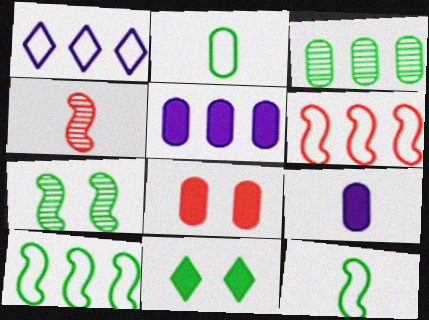[[3, 11, 12]]